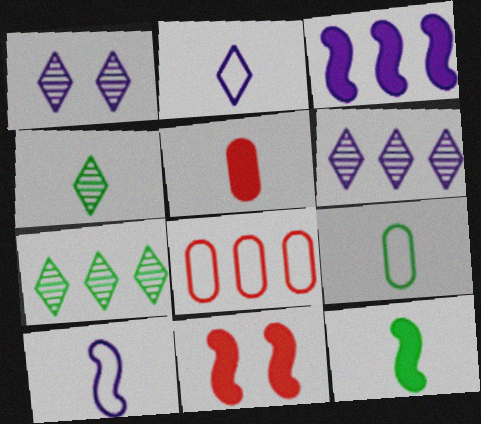[[1, 8, 12], 
[3, 7, 8], 
[3, 11, 12], 
[4, 5, 10], 
[4, 9, 12], 
[6, 9, 11]]